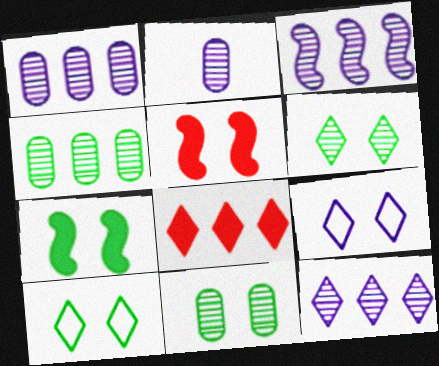[[1, 3, 12], 
[5, 9, 11], 
[7, 10, 11]]